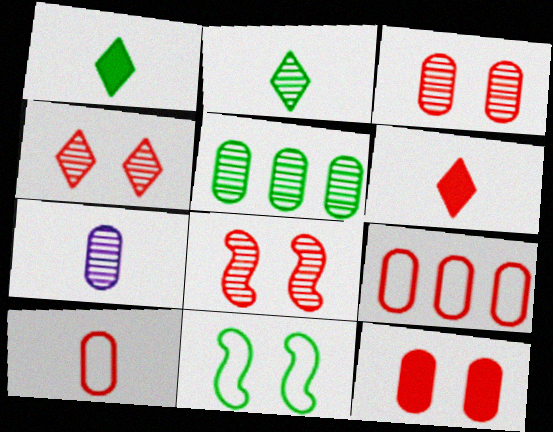[[1, 5, 11], 
[3, 4, 8], 
[3, 5, 7], 
[6, 8, 9]]